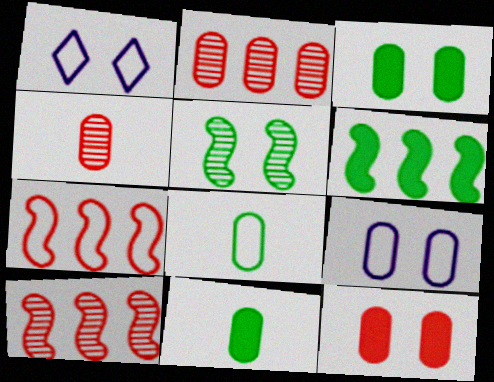[[1, 4, 6], 
[1, 5, 12], 
[1, 7, 8], 
[1, 10, 11], 
[2, 9, 11]]